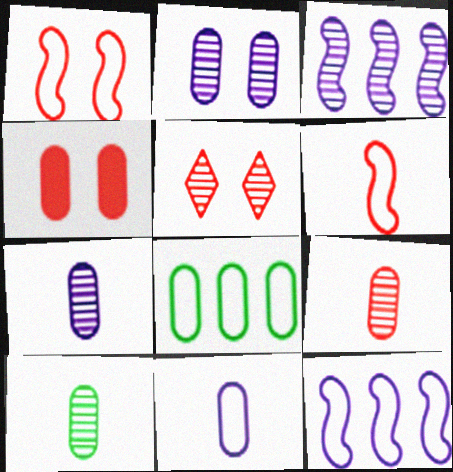[[1, 4, 5], 
[3, 5, 10], 
[4, 7, 8], 
[7, 9, 10]]